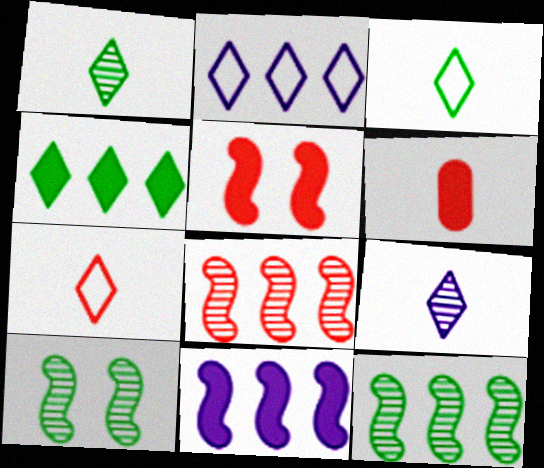[[2, 6, 10]]